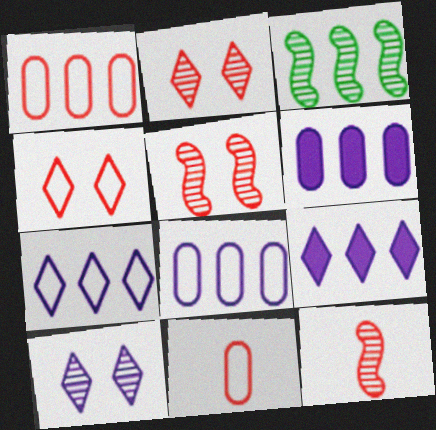[[1, 3, 9]]